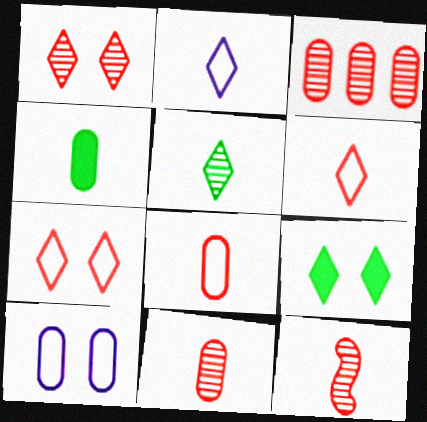[[1, 3, 12], 
[2, 4, 12], 
[3, 4, 10]]